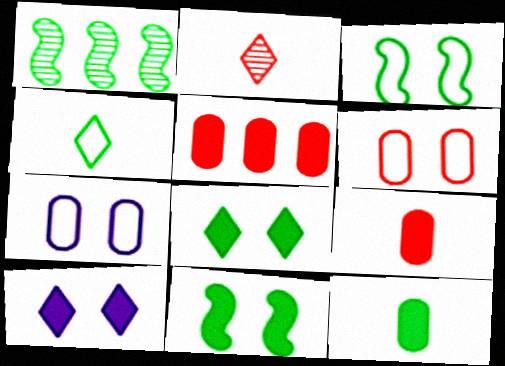[]